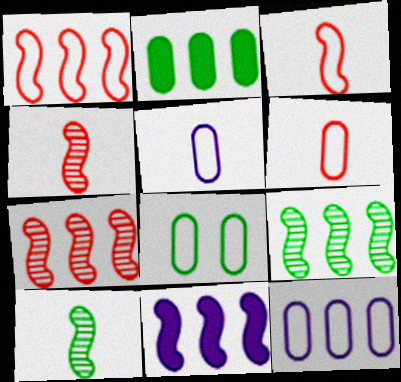[[1, 9, 11], 
[6, 8, 12]]